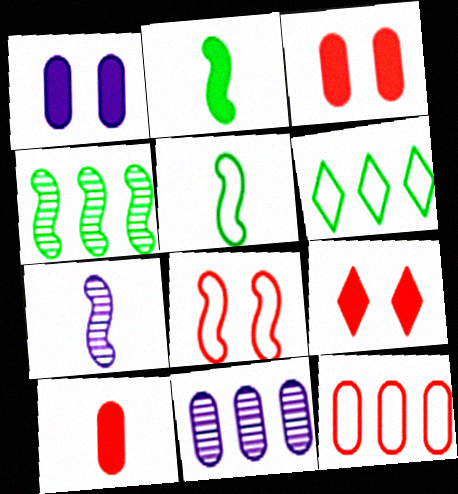[[3, 6, 7], 
[5, 9, 11]]